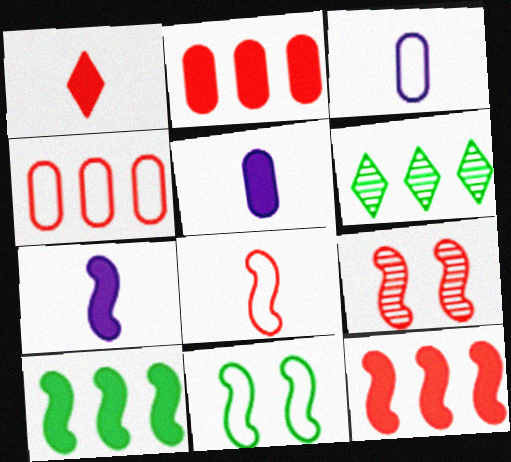[[1, 4, 9], 
[8, 9, 12]]